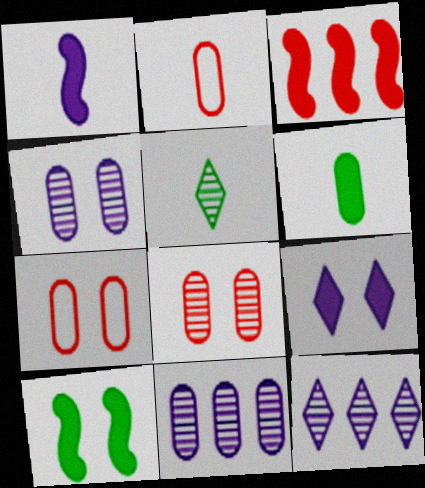[[1, 2, 5], 
[1, 3, 10], 
[2, 10, 12], 
[3, 6, 9], 
[6, 7, 11]]